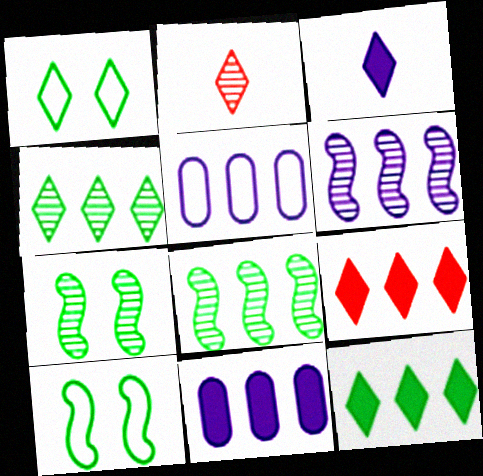[[2, 10, 11], 
[5, 8, 9]]